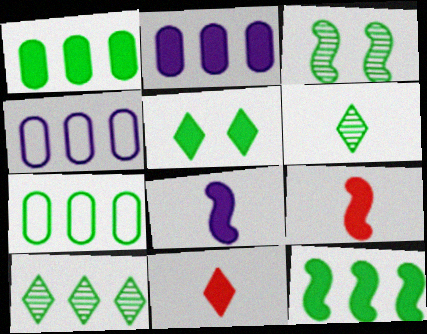[[2, 5, 9], 
[3, 4, 11], 
[7, 10, 12]]